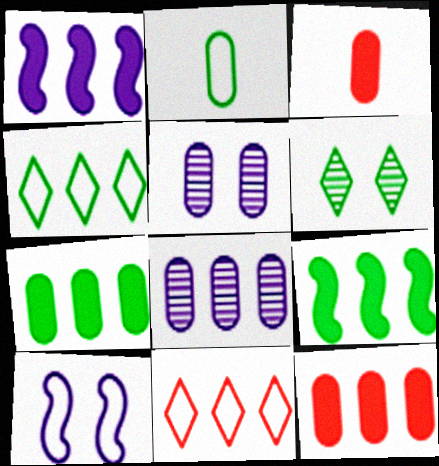[[2, 5, 12], 
[2, 6, 9], 
[2, 10, 11], 
[8, 9, 11]]